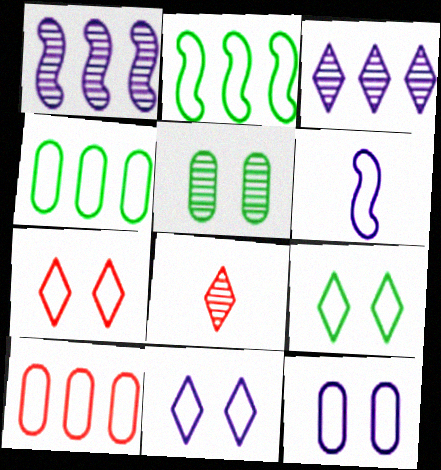[[1, 5, 8], 
[4, 6, 7], 
[6, 9, 10], 
[7, 9, 11]]